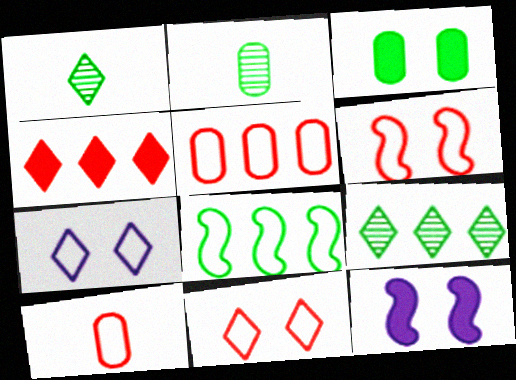[[1, 3, 8], 
[1, 4, 7], 
[1, 5, 12], 
[7, 8, 10], 
[9, 10, 12]]